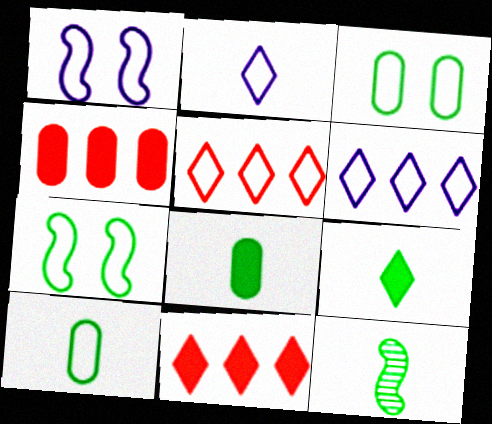[[1, 5, 10], 
[9, 10, 12]]